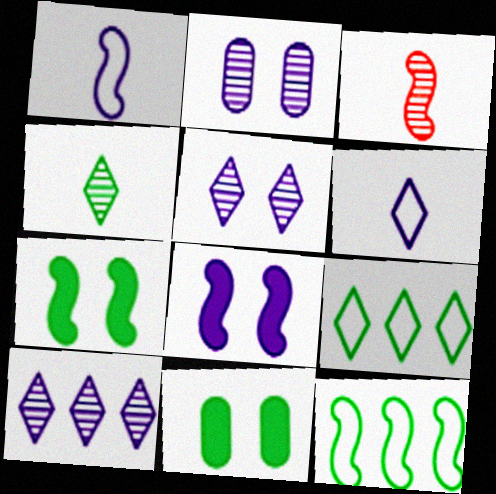[[3, 8, 12], 
[4, 11, 12]]